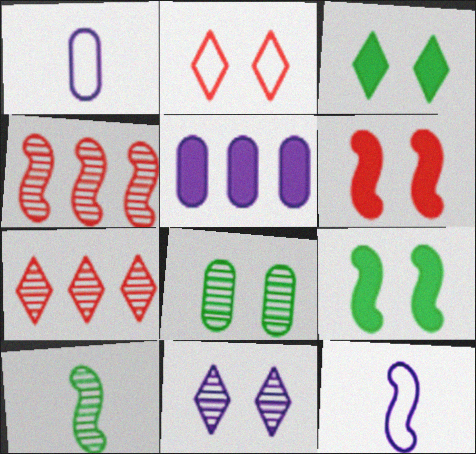[[1, 3, 4], 
[1, 7, 9], 
[2, 3, 11], 
[2, 5, 10], 
[4, 9, 12], 
[5, 11, 12]]